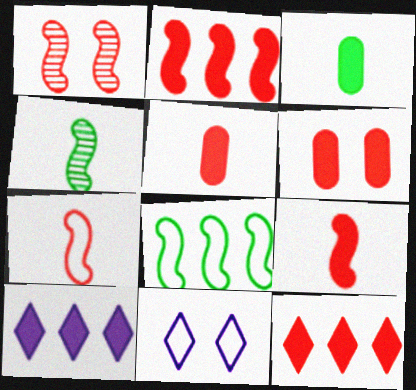[[1, 2, 7], 
[6, 9, 12]]